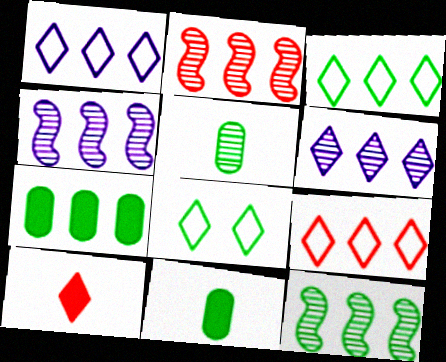[[1, 2, 7], 
[1, 3, 9], 
[2, 4, 12], 
[3, 7, 12], 
[4, 7, 9], 
[6, 8, 10], 
[8, 11, 12]]